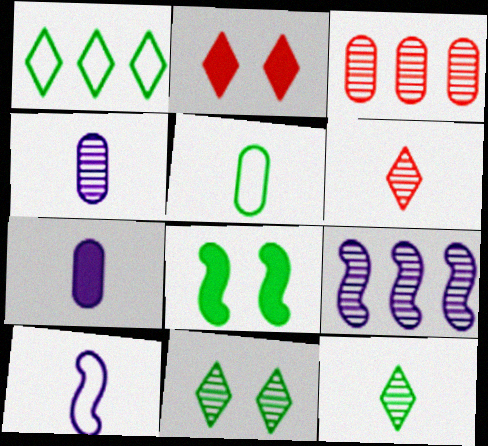[[2, 5, 9]]